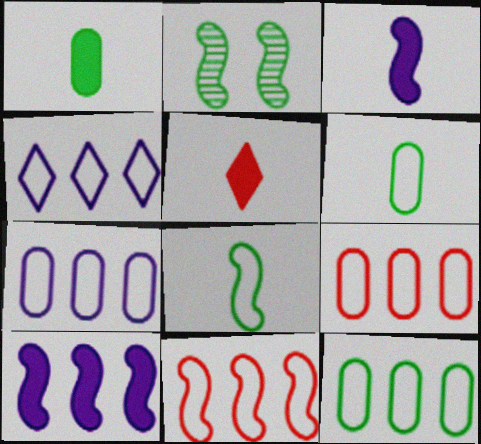[[1, 3, 5], 
[2, 3, 11], 
[2, 5, 7], 
[4, 11, 12], 
[7, 9, 12]]